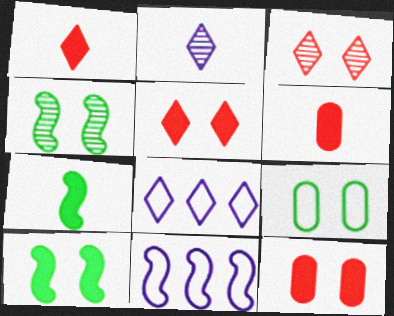[[4, 6, 8]]